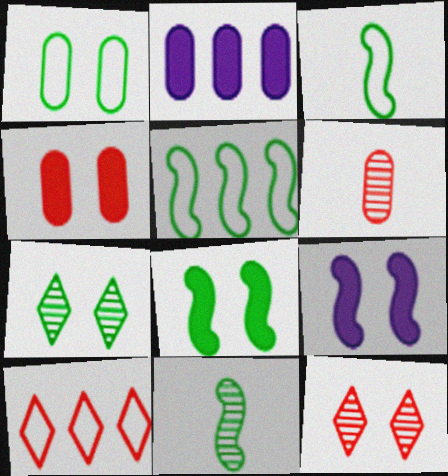[[1, 2, 6], 
[1, 7, 8], 
[1, 9, 12], 
[2, 3, 12], 
[5, 8, 11]]